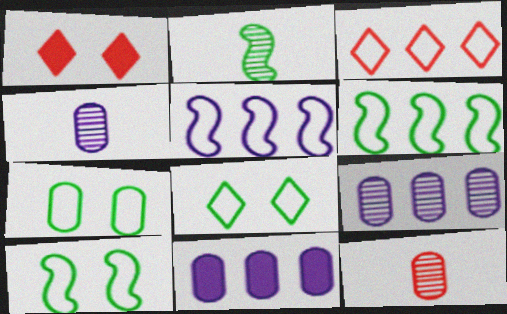[[1, 4, 6], 
[7, 8, 10], 
[7, 11, 12]]